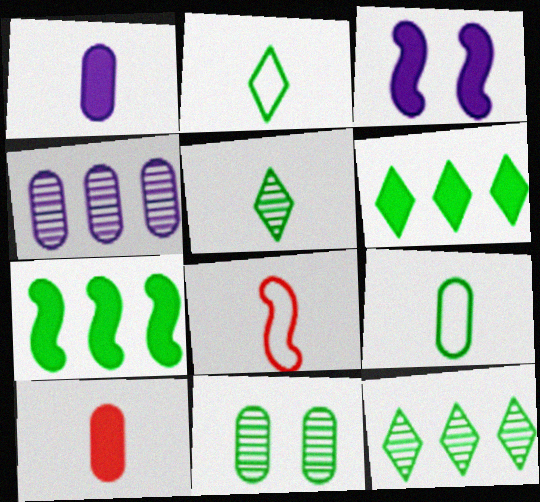[[1, 5, 8], 
[2, 7, 11], 
[3, 6, 10]]